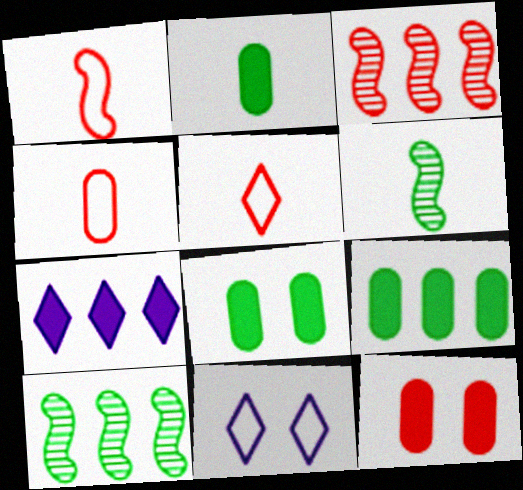[[1, 4, 5], 
[2, 3, 11], 
[2, 8, 9], 
[3, 5, 12]]